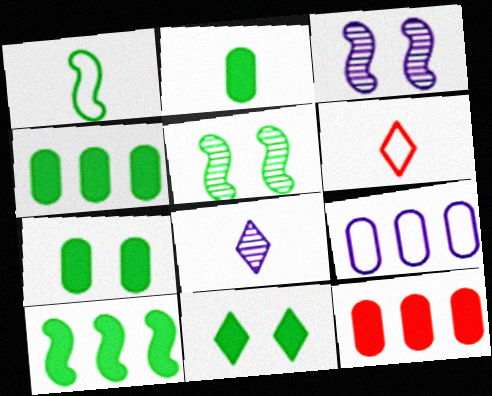[[1, 5, 10], 
[2, 4, 7], 
[2, 10, 11], 
[3, 4, 6]]